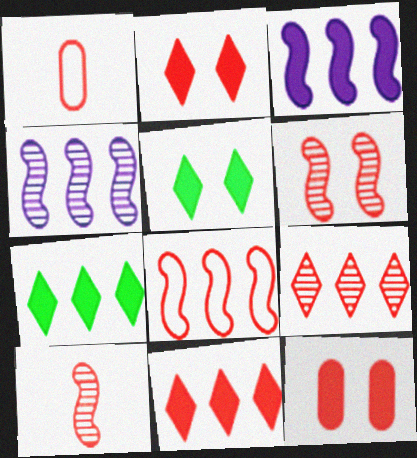[[1, 4, 5], 
[1, 6, 11]]